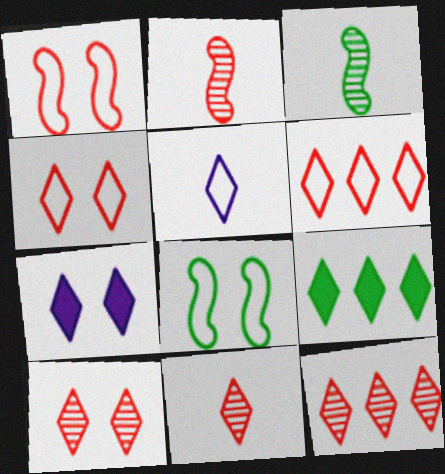[[5, 9, 10], 
[10, 11, 12]]